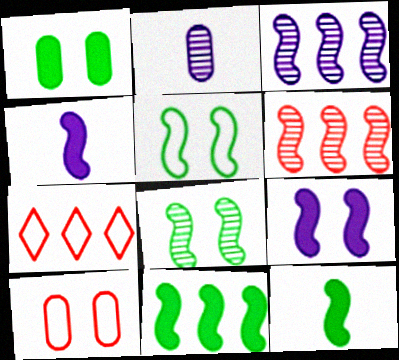[[4, 5, 6]]